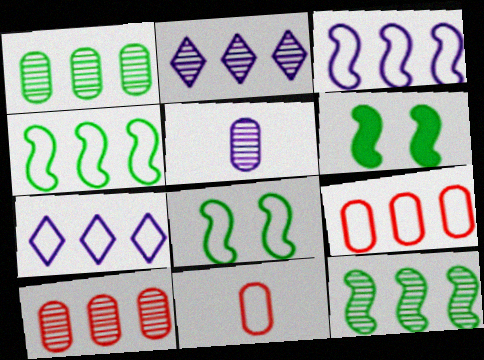[[2, 6, 11], 
[2, 10, 12], 
[4, 7, 9], 
[7, 8, 11]]